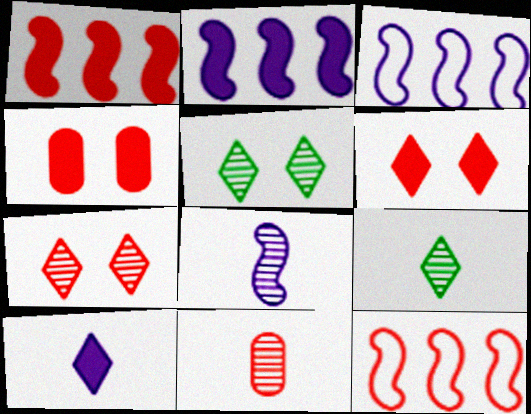[[3, 4, 9], 
[6, 11, 12], 
[8, 9, 11]]